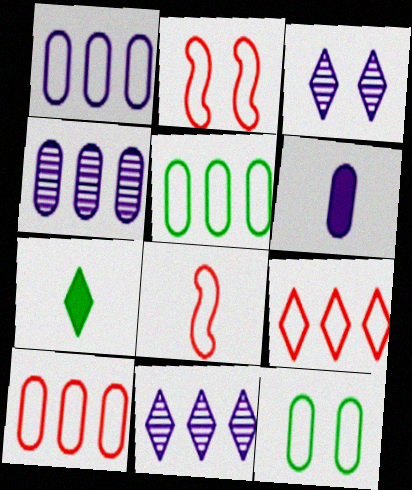[[1, 5, 10], 
[2, 4, 7], 
[3, 7, 9]]